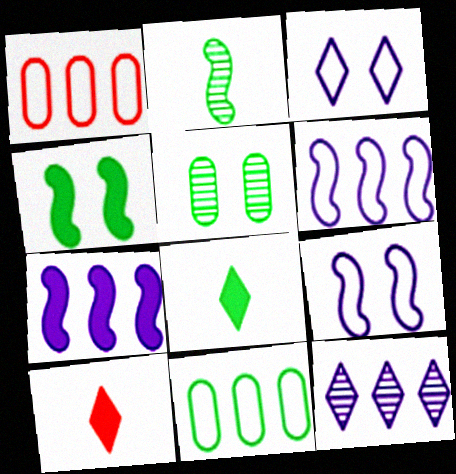[[5, 6, 10]]